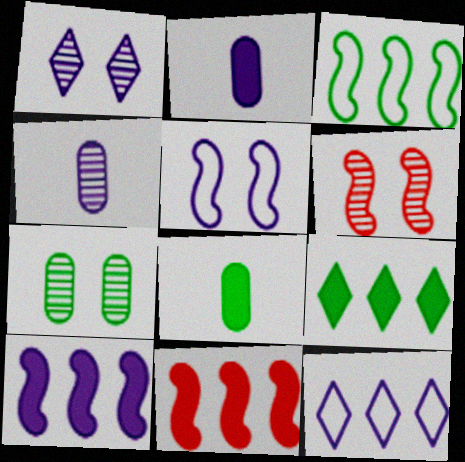[[1, 6, 7], 
[6, 8, 12]]